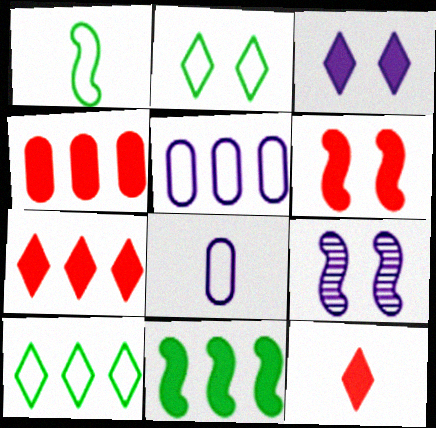[[4, 6, 12]]